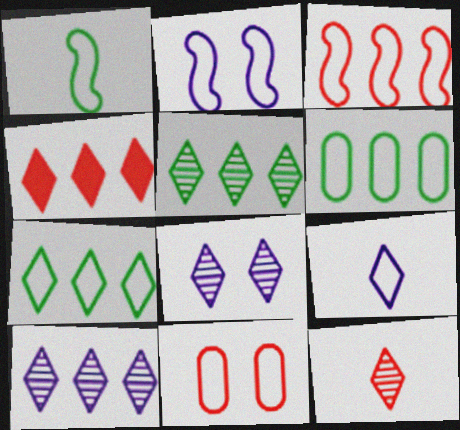[[1, 2, 3], 
[4, 7, 10], 
[5, 8, 12]]